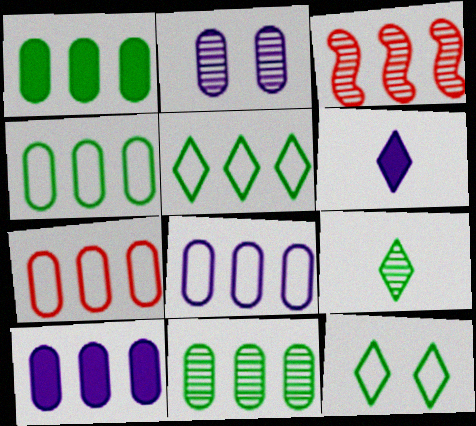[[1, 4, 11], 
[2, 3, 9], 
[3, 5, 10], 
[4, 7, 8], 
[7, 10, 11]]